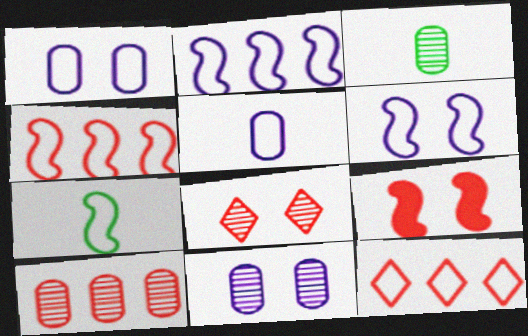[[1, 7, 12], 
[3, 10, 11], 
[4, 6, 7]]